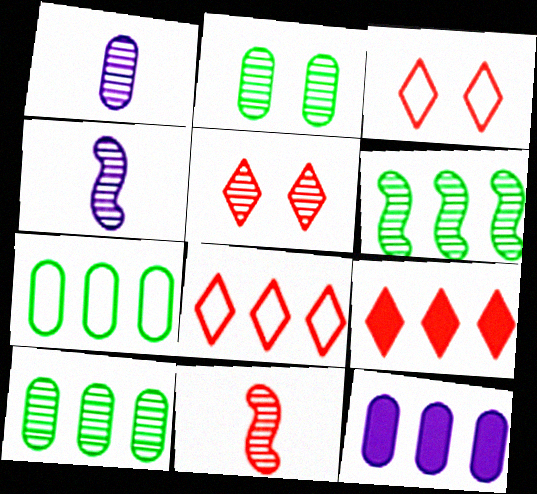[[1, 5, 6], 
[4, 5, 10], 
[6, 8, 12]]